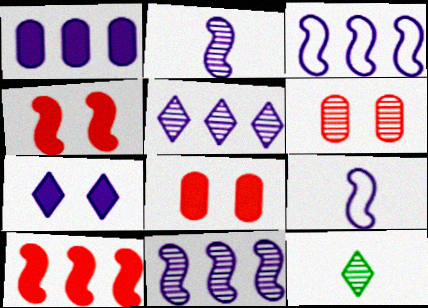[[1, 3, 5], 
[3, 8, 12], 
[6, 11, 12]]